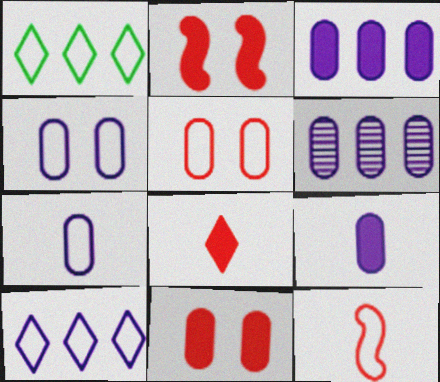[[1, 4, 12], 
[4, 6, 9]]